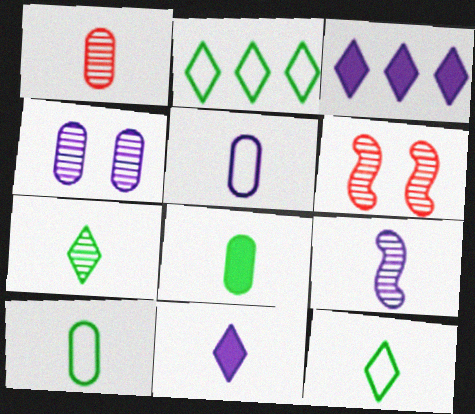[[1, 5, 8], 
[1, 7, 9], 
[3, 6, 10], 
[5, 9, 11]]